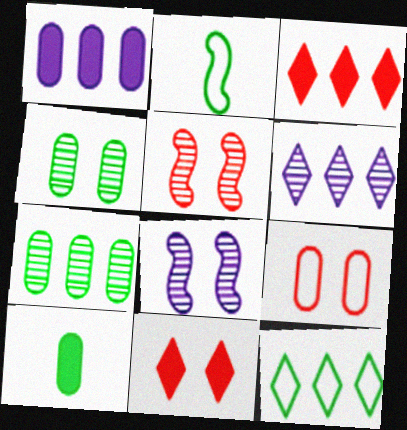[[3, 6, 12], 
[5, 9, 11]]